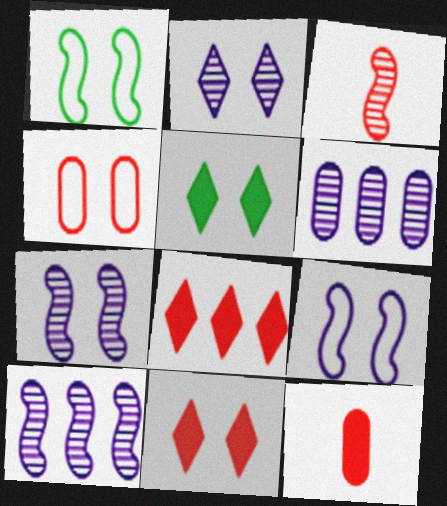[[3, 4, 8], 
[4, 5, 7]]